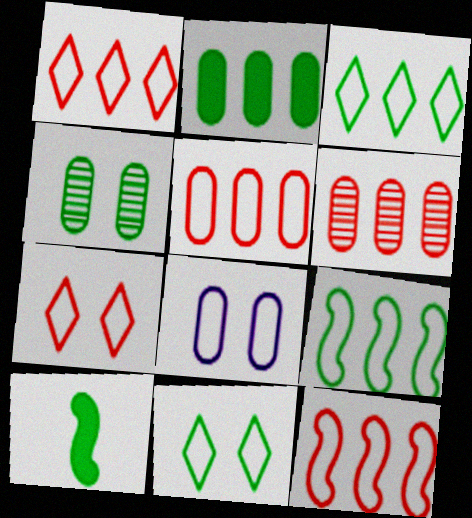[[1, 5, 12], 
[3, 4, 10]]